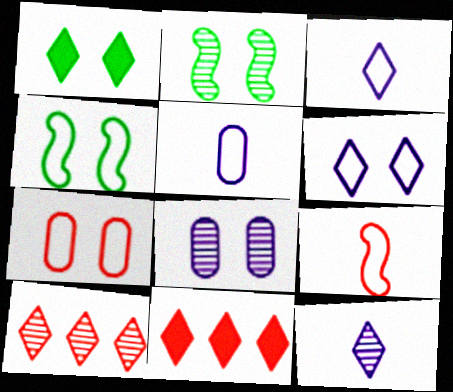[[1, 3, 10], 
[2, 5, 11], 
[4, 6, 7]]